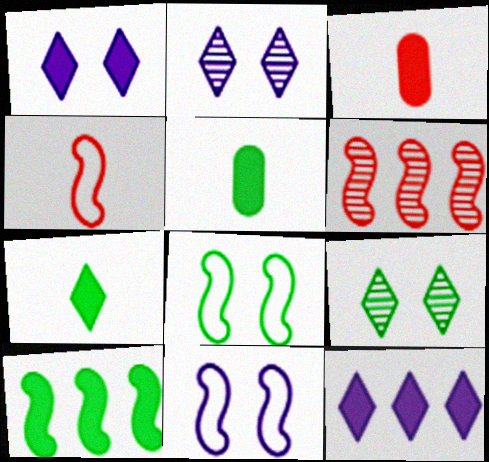[[1, 3, 10]]